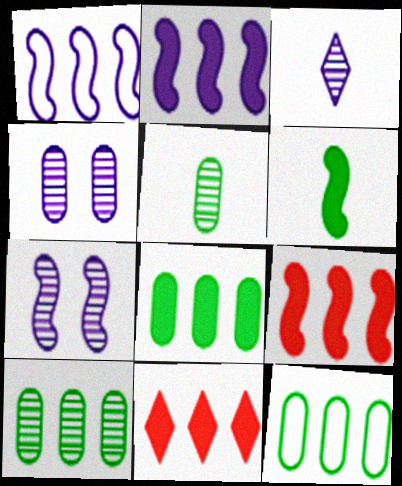[[1, 10, 11], 
[2, 8, 11], 
[8, 10, 12]]